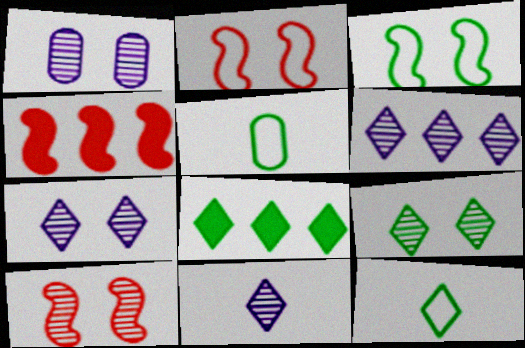[[1, 4, 12], 
[1, 9, 10], 
[4, 5, 7], 
[6, 7, 11], 
[8, 9, 12]]